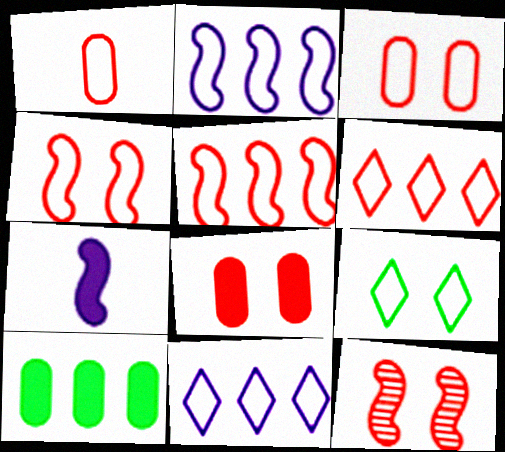[[1, 2, 9], 
[1, 4, 6]]